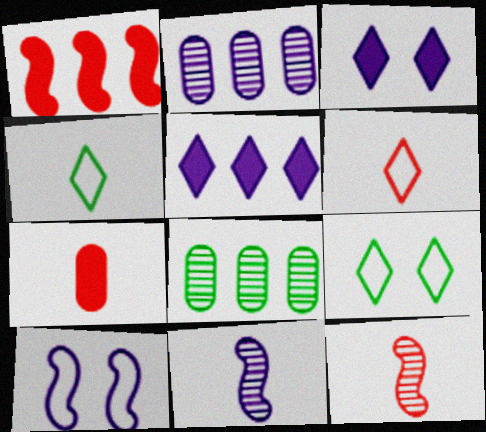[[4, 7, 11], 
[6, 7, 12]]